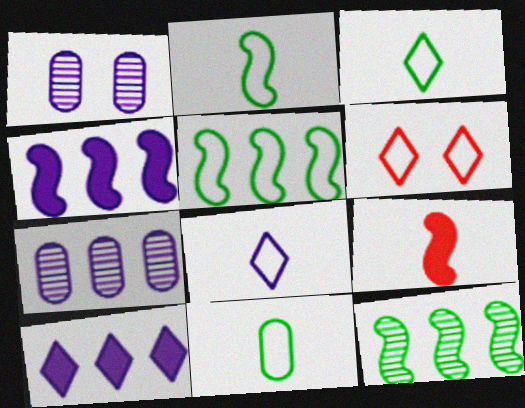[[1, 4, 8], 
[2, 3, 11]]